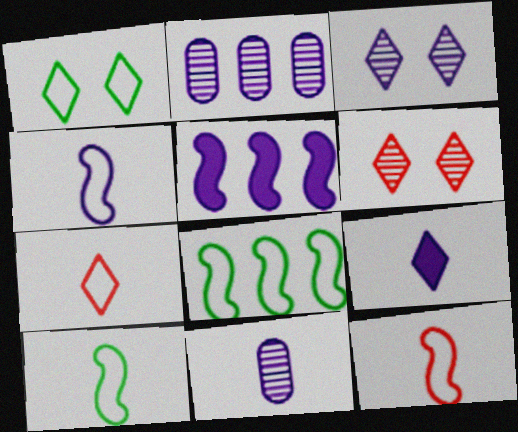[[4, 9, 11], 
[4, 10, 12]]